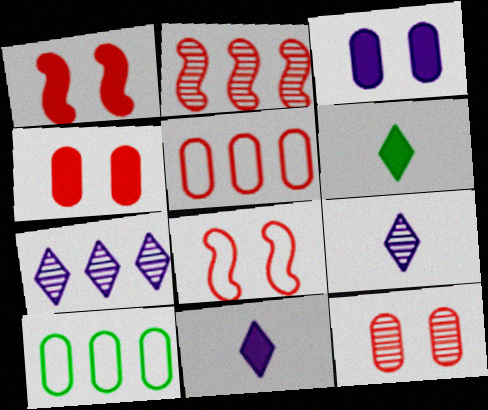[[1, 9, 10]]